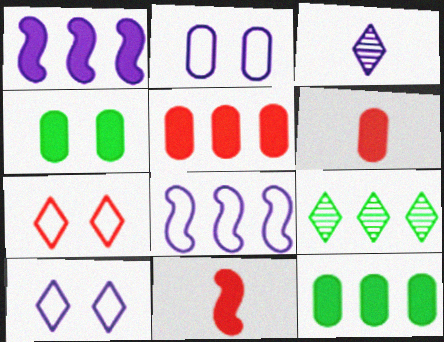[[1, 2, 3], 
[2, 9, 11], 
[5, 8, 9]]